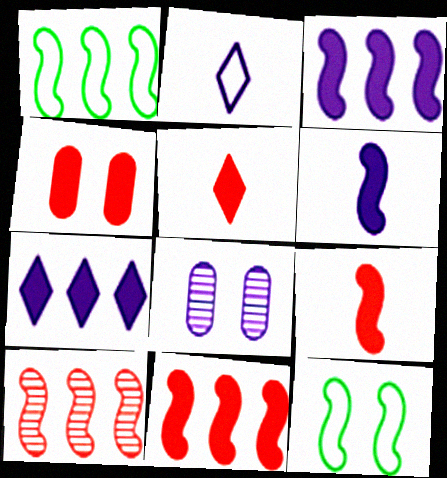[[1, 3, 10], 
[1, 5, 8], 
[2, 3, 8], 
[4, 5, 11], 
[6, 10, 12]]